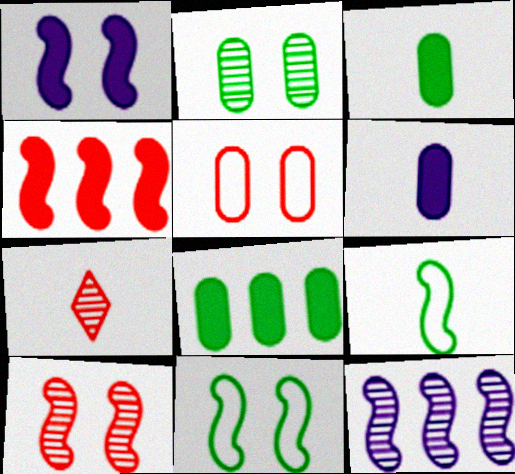[[1, 10, 11], 
[2, 7, 12], 
[4, 5, 7], 
[6, 7, 9]]